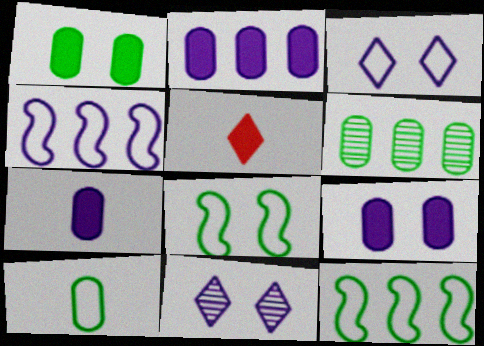[[1, 6, 10], 
[2, 7, 9], 
[4, 7, 11]]